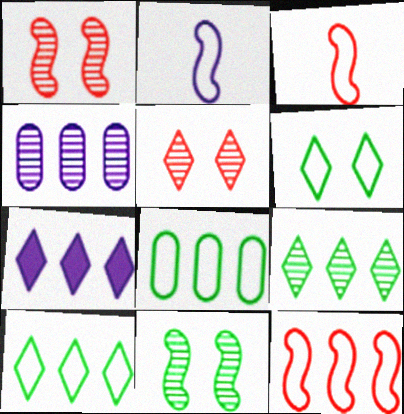[]